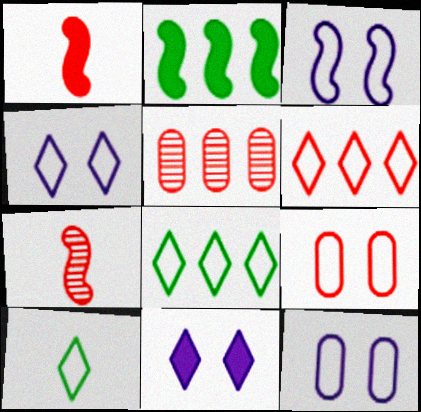[[2, 3, 7], 
[3, 4, 12], 
[4, 6, 10]]